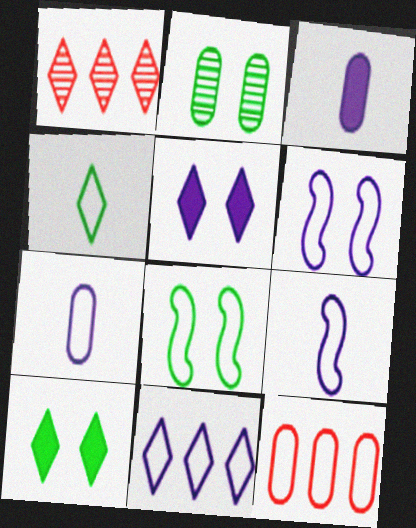[[1, 3, 8], 
[1, 4, 5], 
[2, 3, 12], 
[2, 8, 10], 
[4, 6, 12], 
[6, 7, 11]]